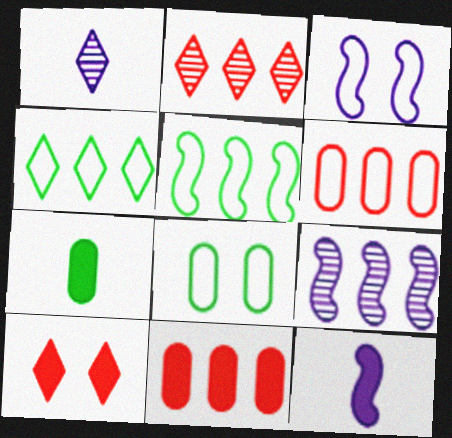[[1, 4, 10], 
[2, 3, 7], 
[2, 8, 12], 
[3, 9, 12], 
[4, 9, 11]]